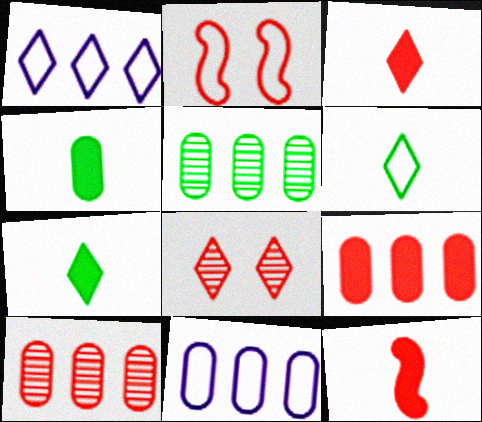[[1, 7, 8], 
[2, 3, 10], 
[2, 6, 11], 
[5, 9, 11]]